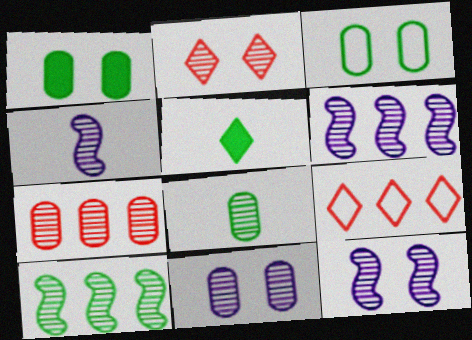[[1, 4, 9], 
[2, 6, 8], 
[3, 5, 10], 
[4, 6, 12], 
[7, 8, 11]]